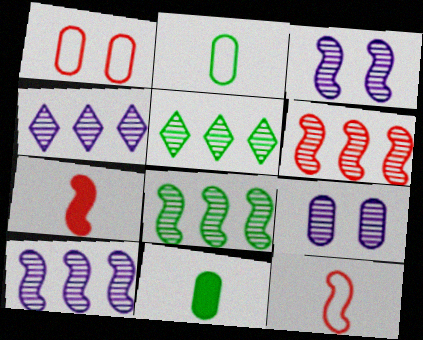[[6, 8, 10]]